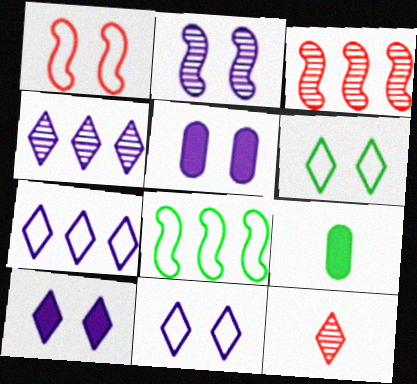[[1, 4, 9], 
[2, 5, 11], 
[3, 9, 11], 
[5, 8, 12]]